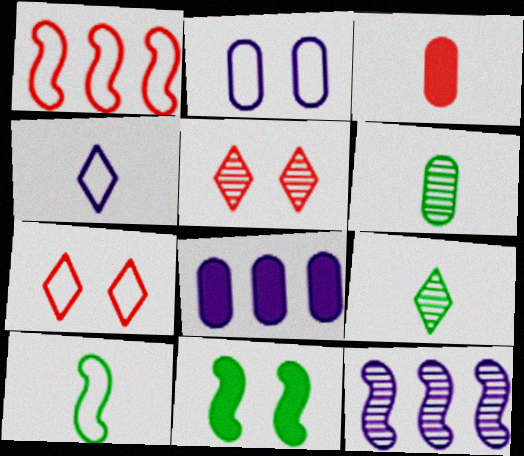[[1, 3, 5], 
[2, 5, 11], 
[5, 6, 12], 
[5, 8, 10]]